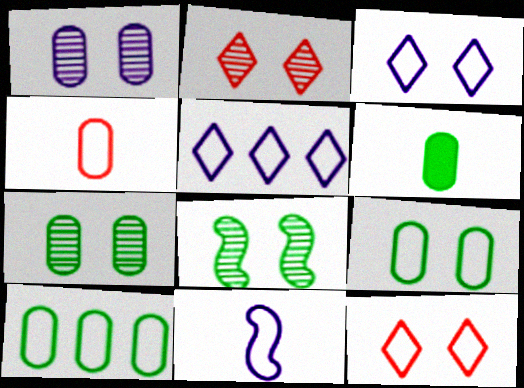[[1, 2, 8], 
[6, 7, 10], 
[10, 11, 12]]